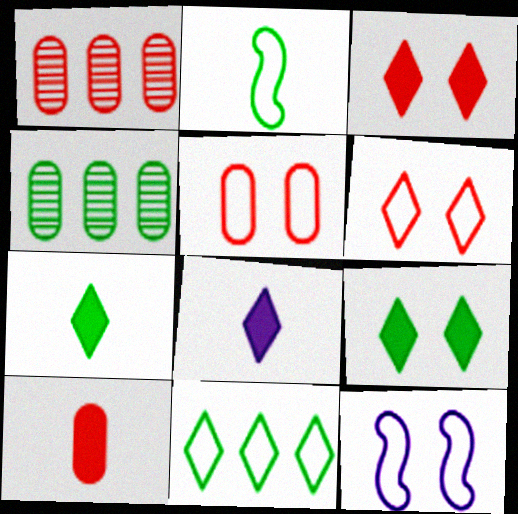[[1, 5, 10], 
[1, 7, 12], 
[2, 4, 9]]